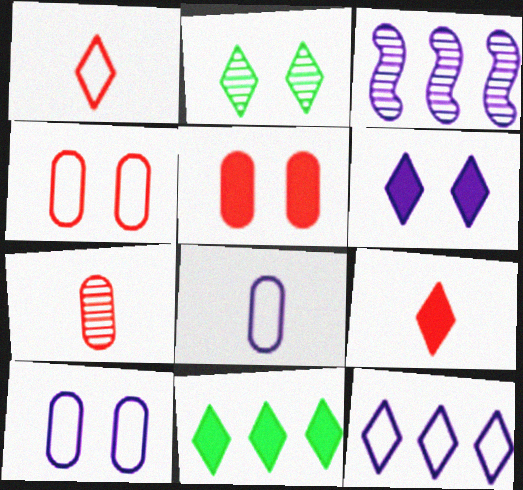[[2, 3, 7], 
[2, 9, 12], 
[3, 6, 8], 
[6, 9, 11]]